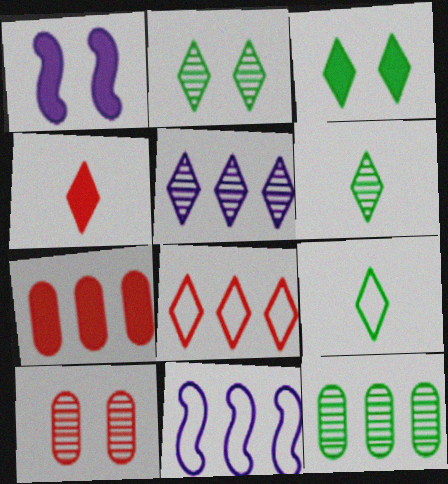[]